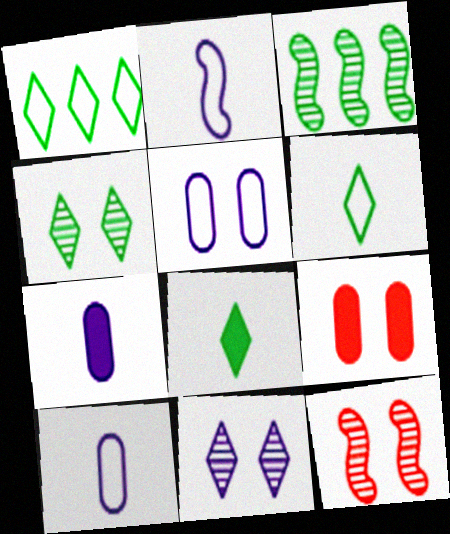[[1, 4, 8], 
[1, 7, 12]]